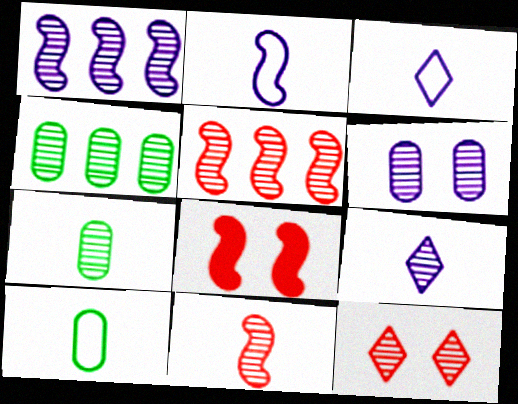[[1, 6, 9], 
[1, 7, 12], 
[3, 4, 8], 
[7, 9, 11]]